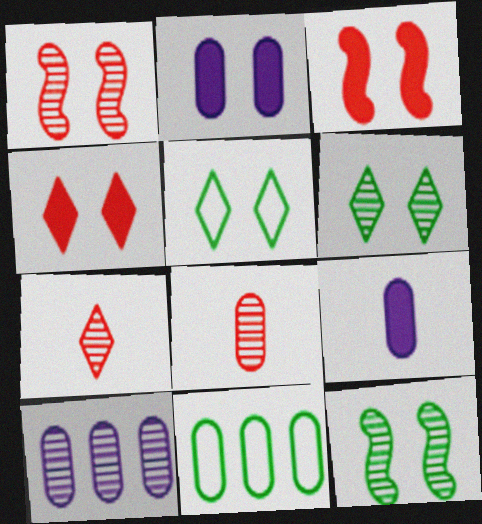[[1, 2, 5], 
[2, 8, 11], 
[7, 10, 12]]